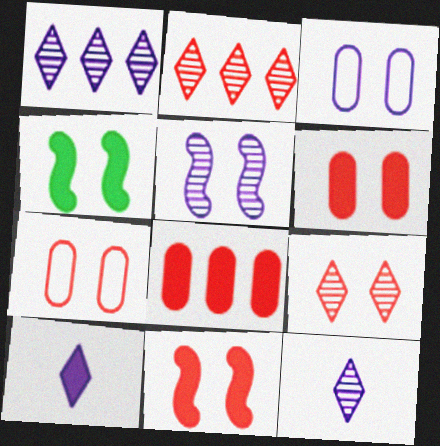[[3, 4, 9], 
[4, 8, 10], 
[7, 9, 11]]